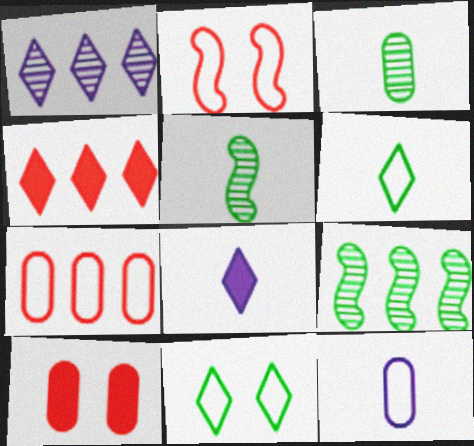[]